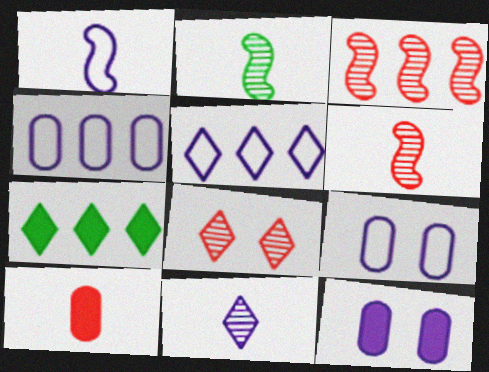[[1, 5, 9], 
[3, 4, 7], 
[6, 7, 9]]